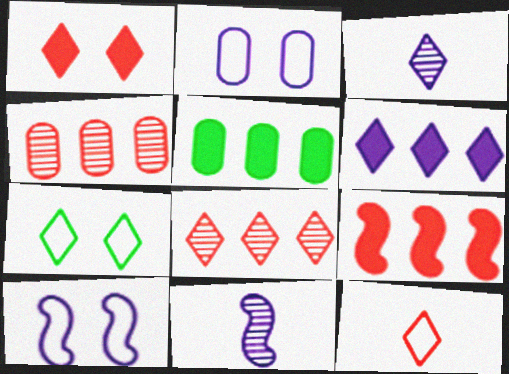[[1, 8, 12], 
[2, 6, 11], 
[5, 6, 9]]